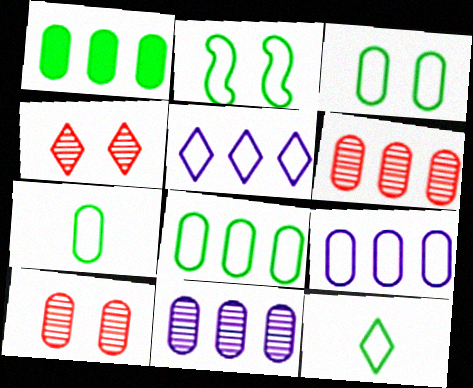[[1, 6, 9], 
[2, 8, 12], 
[3, 7, 8]]